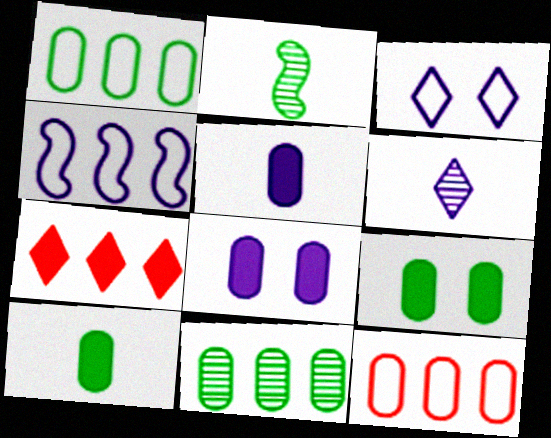[[4, 6, 8], 
[4, 7, 11]]